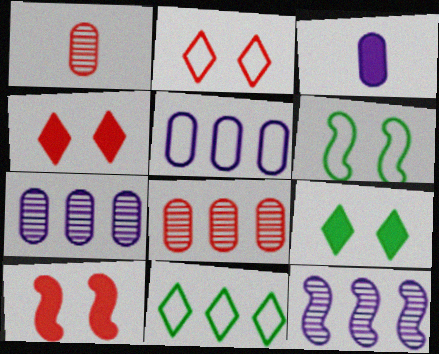[]